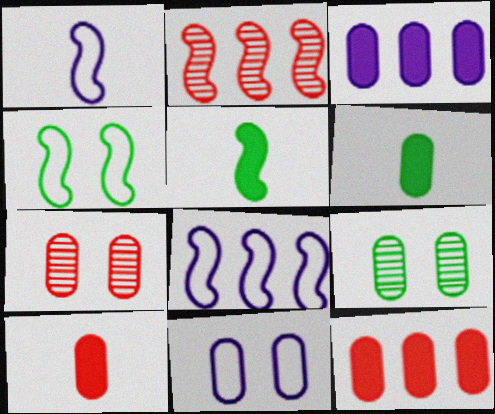[]